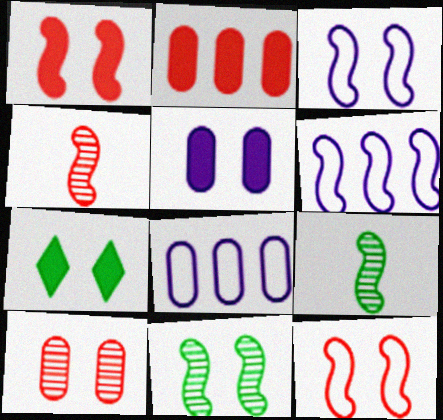[[1, 3, 11], 
[1, 5, 7], 
[1, 6, 9], 
[3, 7, 10], 
[4, 7, 8]]